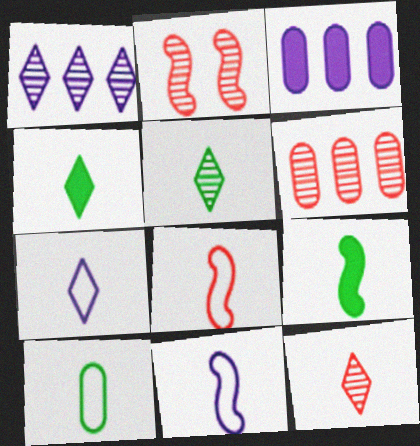[[2, 6, 12], 
[4, 7, 12], 
[5, 9, 10], 
[7, 8, 10]]